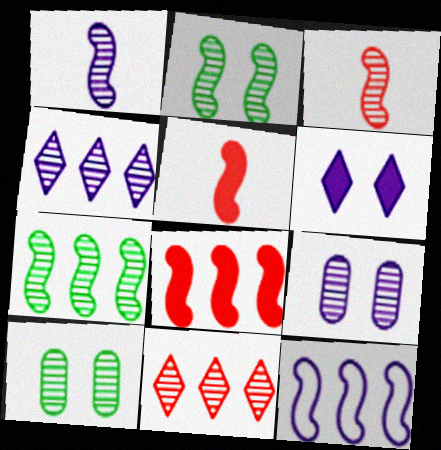[[1, 4, 9], 
[1, 10, 11], 
[2, 5, 12], 
[3, 4, 10], 
[7, 8, 12]]